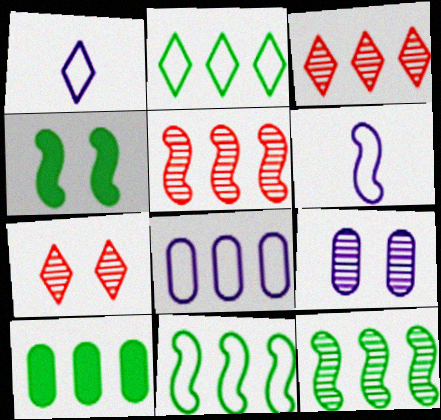[[2, 10, 12], 
[4, 5, 6], 
[6, 7, 10]]